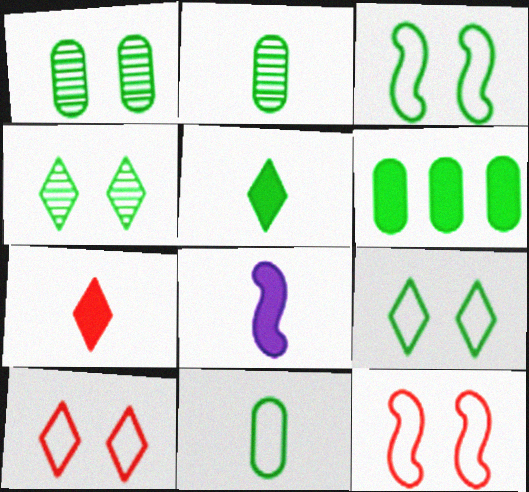[[1, 6, 11]]